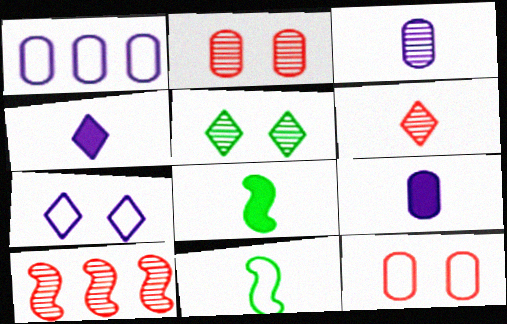[[2, 6, 10], 
[3, 5, 10], 
[6, 9, 11]]